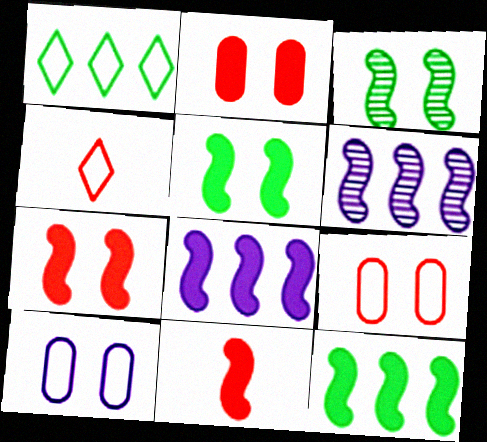[[5, 8, 11]]